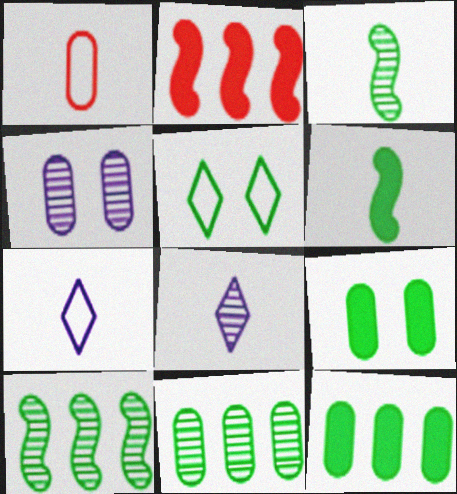[[1, 4, 12], 
[1, 6, 8], 
[3, 5, 12], 
[5, 6, 11]]